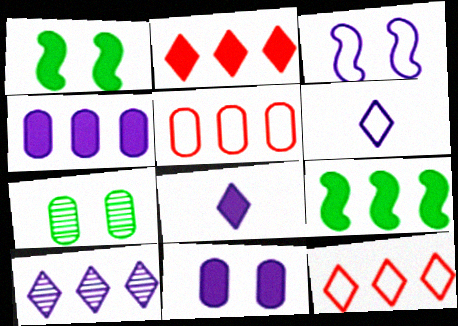[[2, 4, 9], 
[5, 9, 10]]